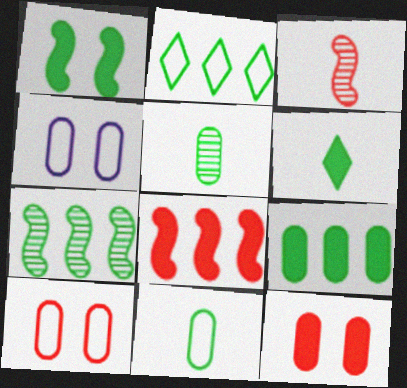[[1, 2, 5], 
[1, 6, 9], 
[2, 7, 9]]